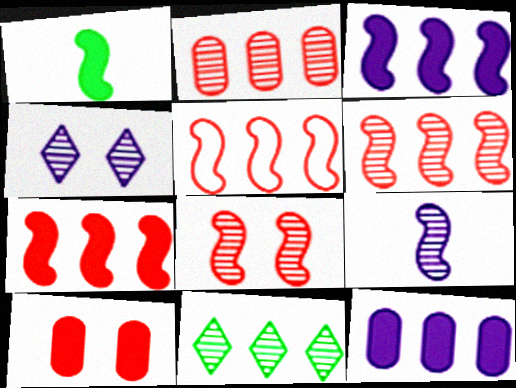[[5, 6, 7], 
[5, 11, 12]]